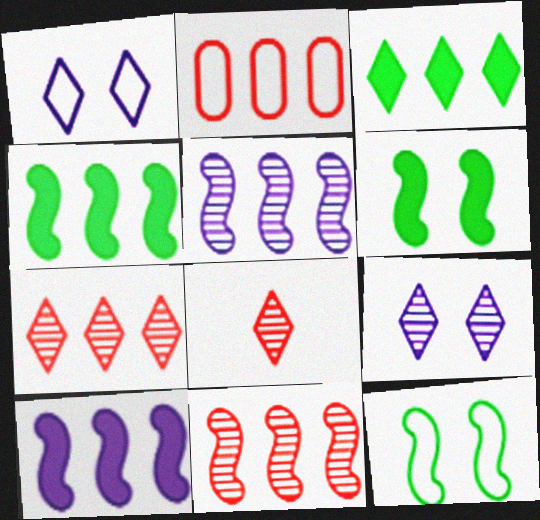[[1, 3, 8], 
[2, 3, 5]]